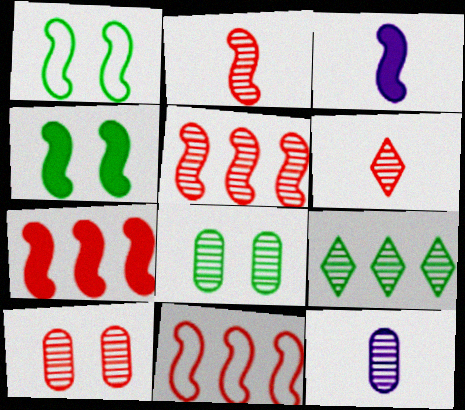[[1, 3, 5], 
[3, 4, 7], 
[5, 6, 10], 
[5, 7, 11]]